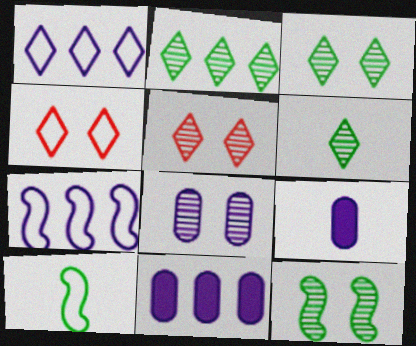[[2, 3, 6], 
[5, 8, 12], 
[5, 10, 11]]